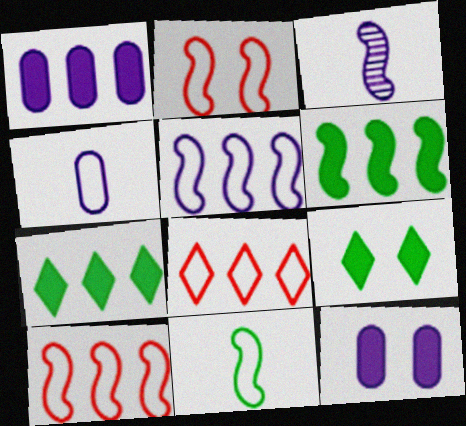[[2, 3, 6], 
[2, 5, 11]]